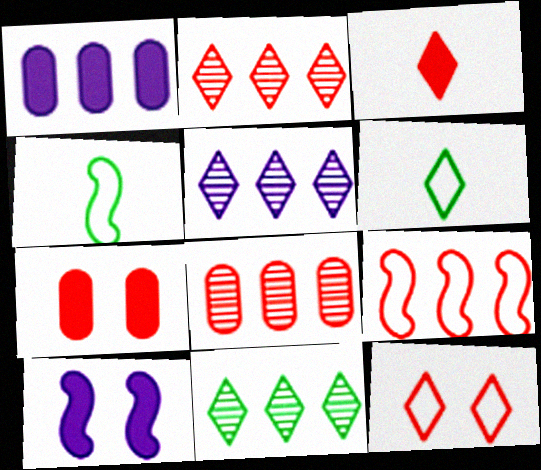[[1, 9, 11], 
[2, 3, 12], 
[2, 5, 11], 
[4, 5, 7], 
[6, 8, 10]]